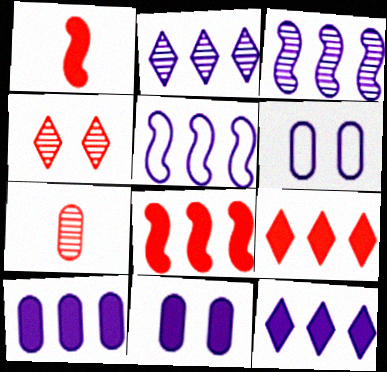[[2, 5, 10]]